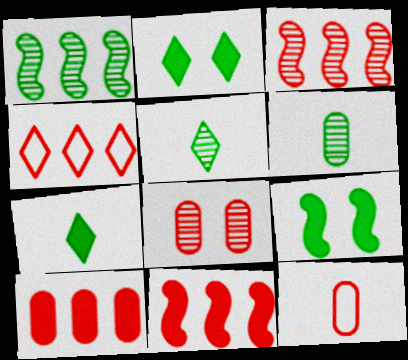[[3, 4, 10], 
[8, 10, 12]]